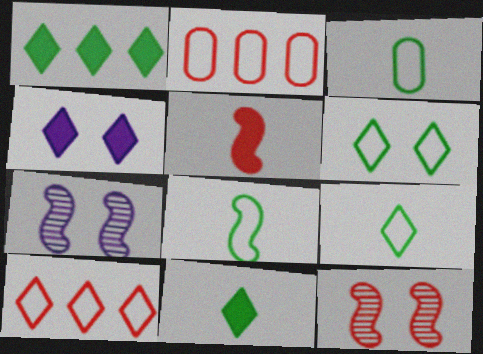[[2, 7, 11], 
[3, 8, 9]]